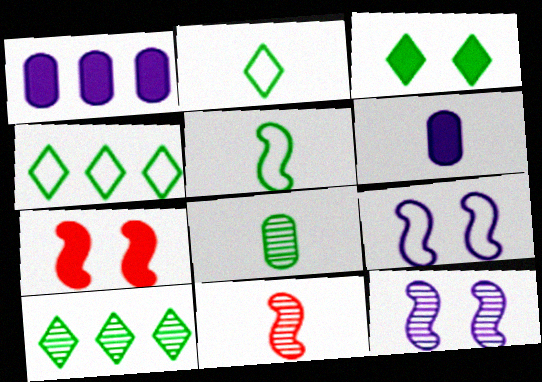[[2, 3, 10], 
[2, 6, 11]]